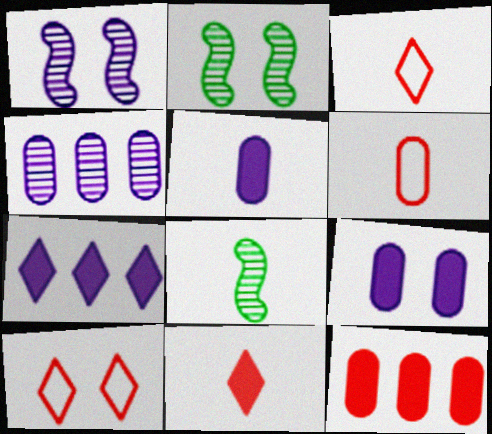[[2, 6, 7], 
[2, 9, 10], 
[3, 5, 8]]